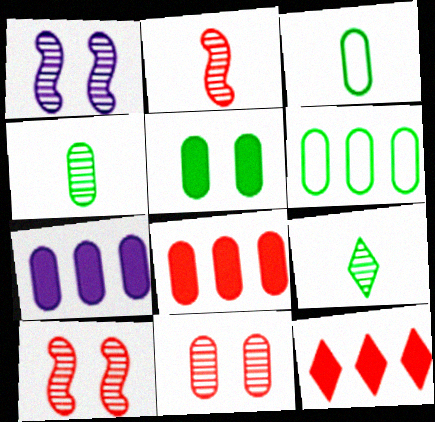[[1, 3, 12], 
[3, 7, 11], 
[4, 5, 6]]